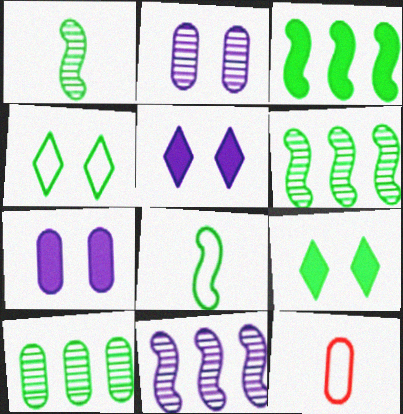[[5, 6, 12], 
[7, 10, 12], 
[8, 9, 10], 
[9, 11, 12]]